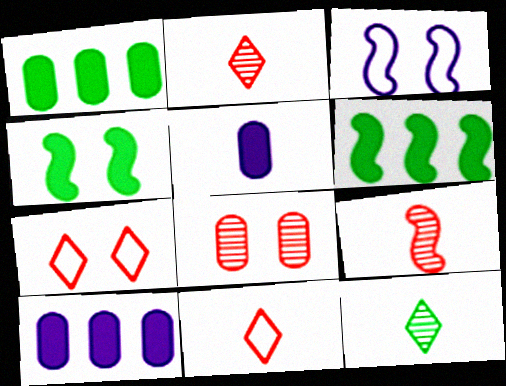[[1, 2, 3], 
[3, 6, 9]]